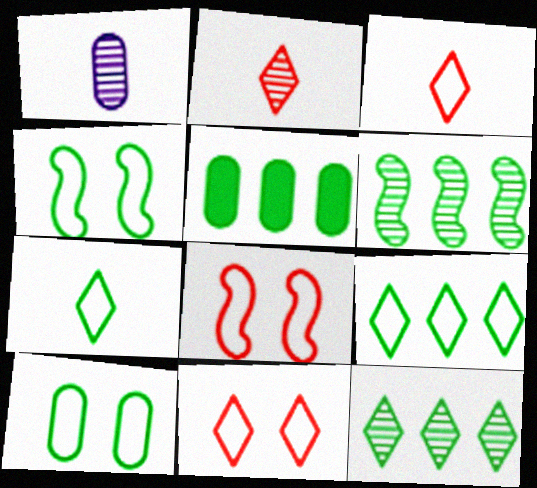[[5, 6, 9]]